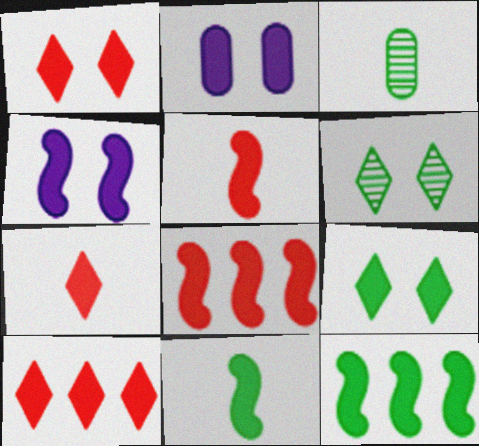[[1, 7, 10], 
[2, 7, 12], 
[2, 10, 11], 
[4, 5, 12], 
[4, 8, 11]]